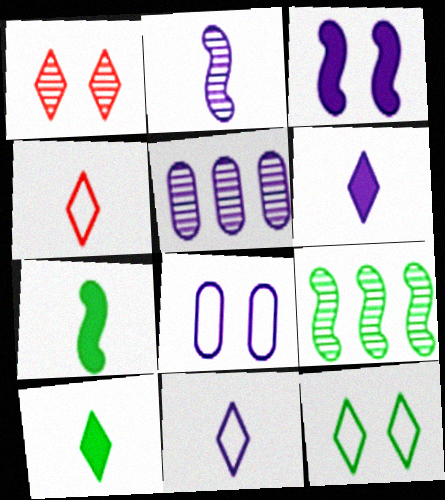[[3, 5, 11]]